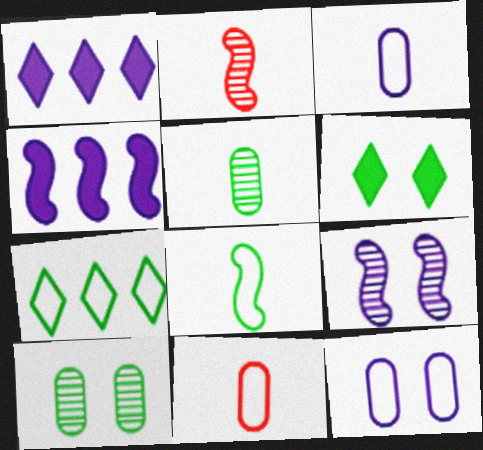[[1, 3, 9]]